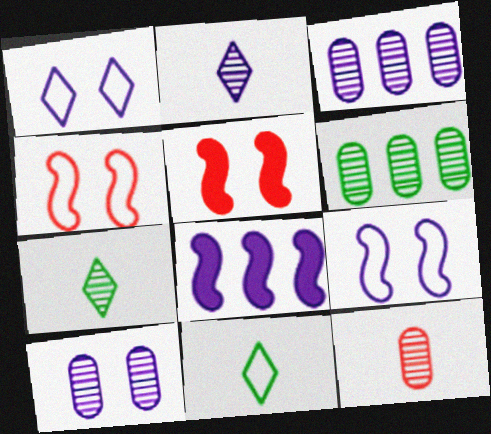[[3, 5, 11], 
[6, 10, 12]]